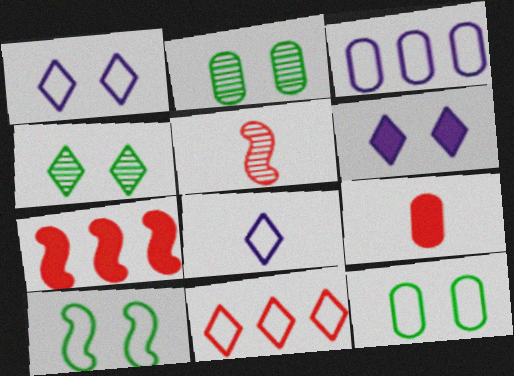[[2, 3, 9], 
[2, 7, 8]]